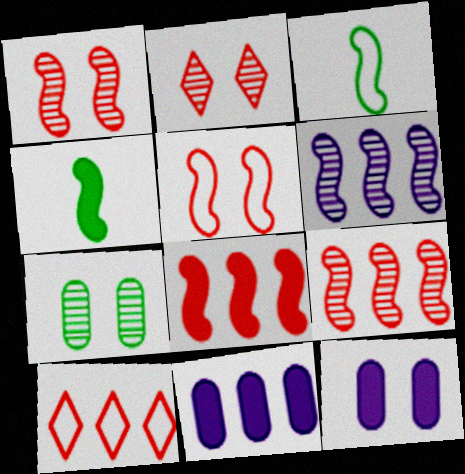[[2, 3, 11], 
[4, 5, 6]]